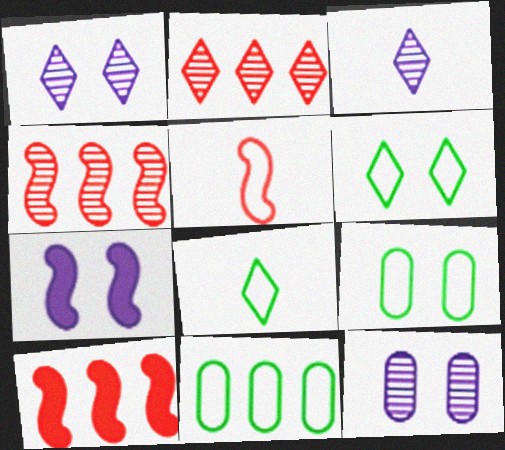[[3, 9, 10], 
[8, 10, 12]]